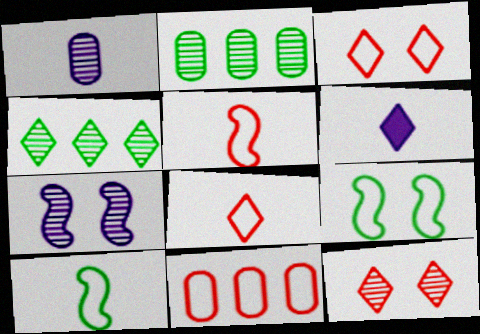[[3, 4, 6], 
[3, 5, 11]]